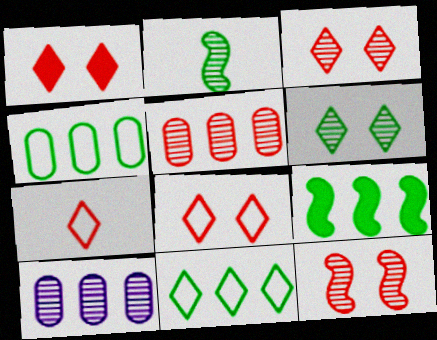[[1, 3, 8], 
[2, 3, 10]]